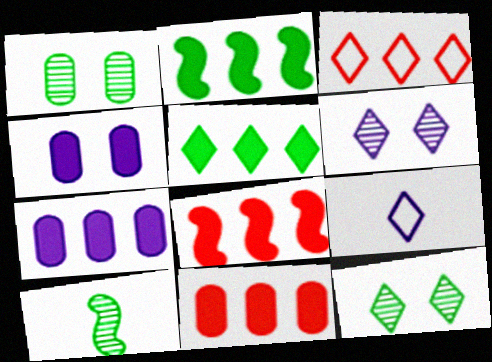[[1, 8, 9], 
[3, 4, 10], 
[5, 7, 8]]